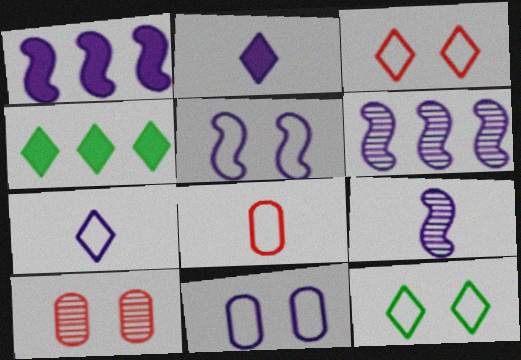[[1, 5, 9], 
[2, 6, 11]]